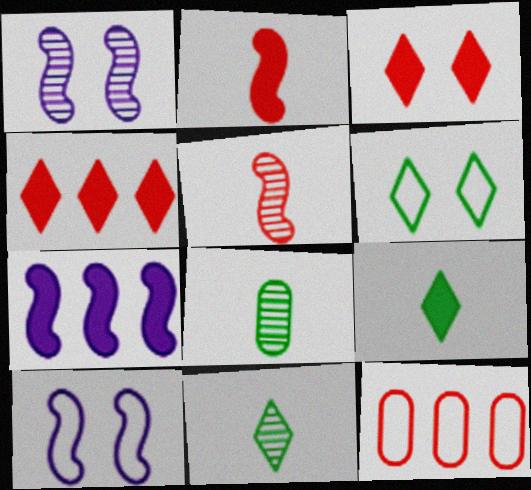[[1, 9, 12], 
[3, 5, 12], 
[4, 8, 10]]